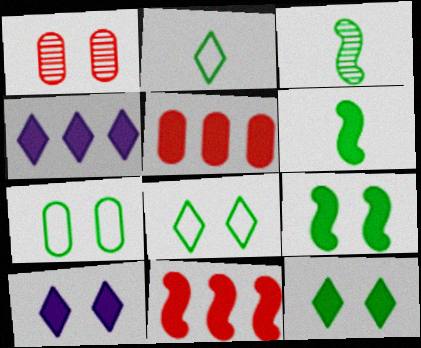[[5, 6, 10]]